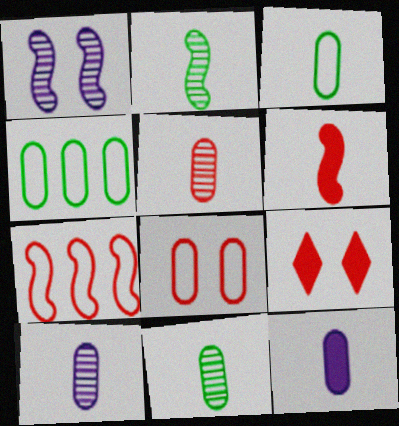[[3, 5, 12], 
[5, 7, 9], 
[5, 10, 11]]